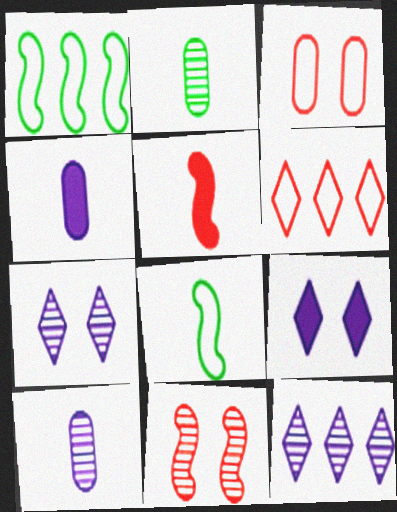[[2, 11, 12]]